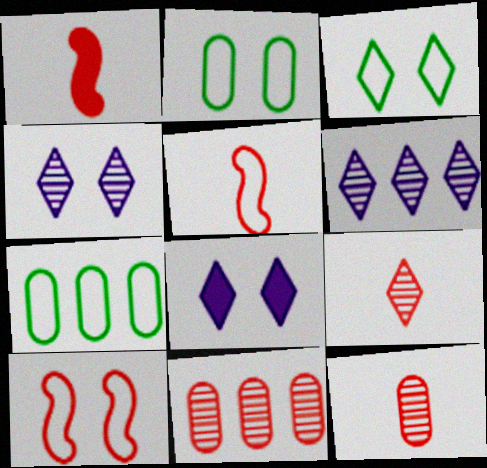[[1, 2, 6], 
[1, 4, 7]]